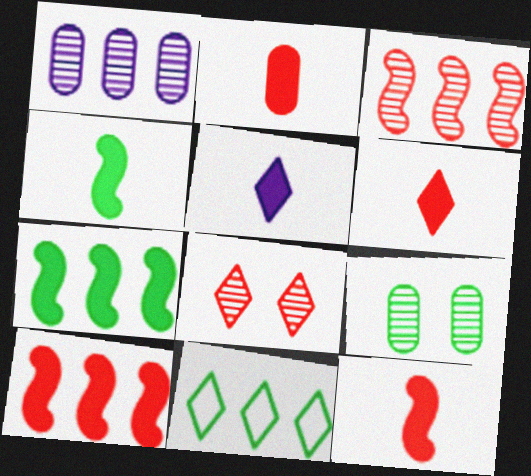[[1, 10, 11], 
[2, 4, 5], 
[2, 6, 12], 
[4, 9, 11], 
[5, 8, 11]]